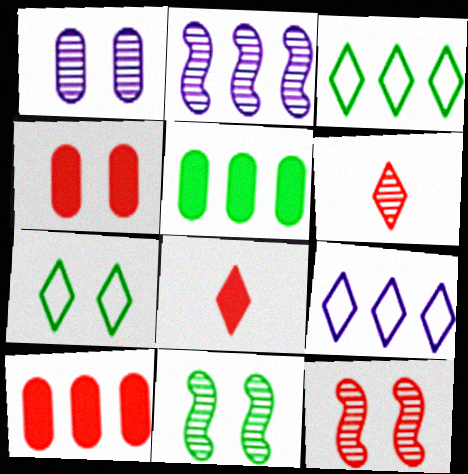[[2, 3, 10]]